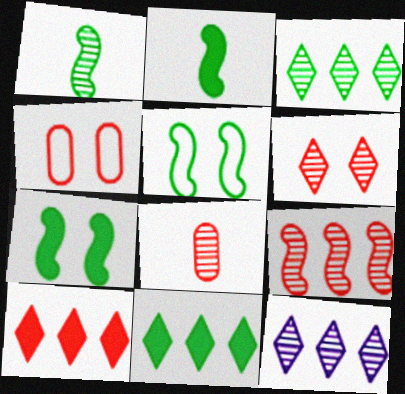[[2, 4, 12], 
[6, 8, 9]]